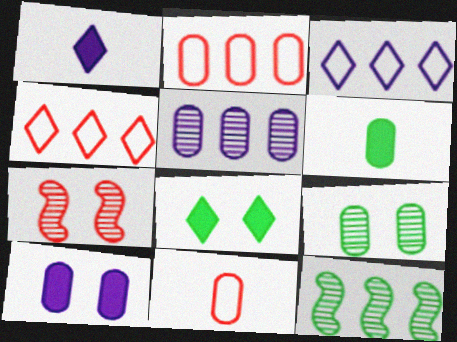[[3, 6, 7]]